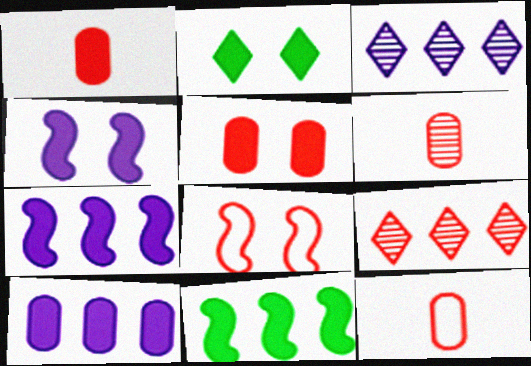[[1, 2, 7], 
[1, 6, 12], 
[1, 8, 9], 
[2, 4, 5]]